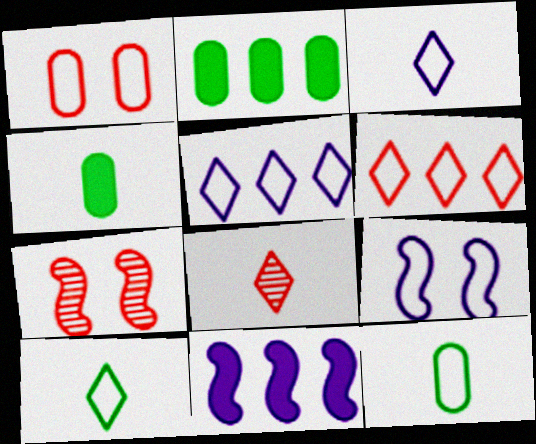[[2, 3, 7], 
[2, 8, 9], 
[4, 5, 7], 
[6, 9, 12]]